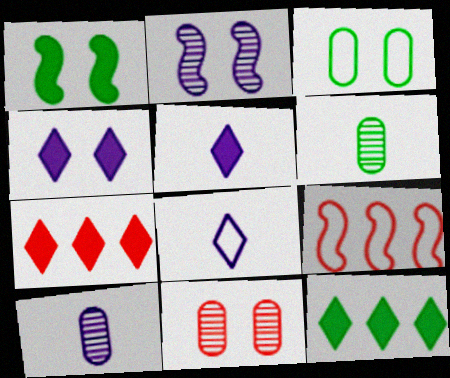[[3, 8, 9], 
[4, 6, 9]]